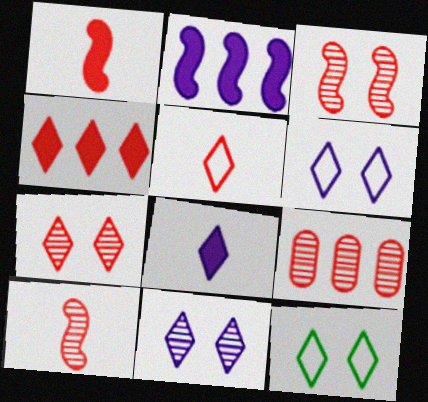[[4, 5, 7], 
[7, 9, 10]]